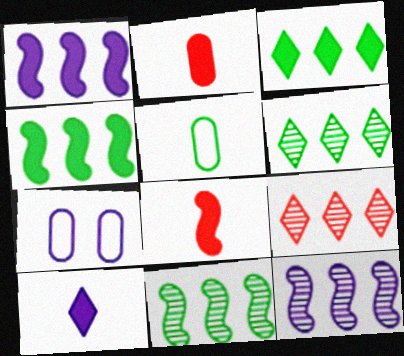[[6, 7, 8], 
[7, 10, 12]]